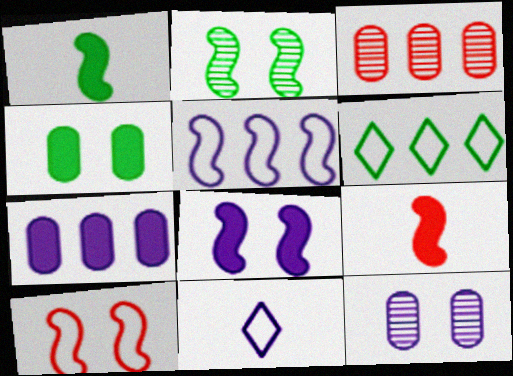[[2, 5, 9], 
[2, 8, 10], 
[6, 9, 12]]